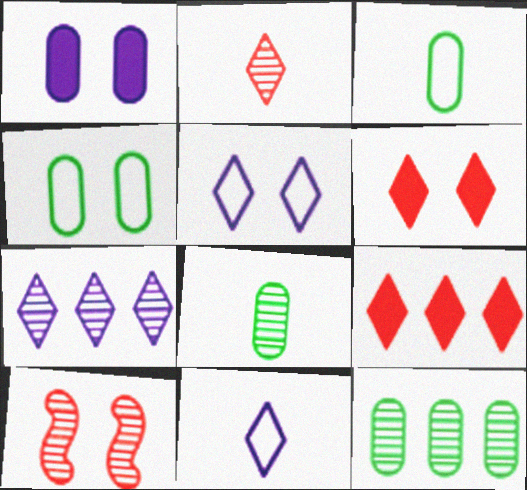[[7, 8, 10]]